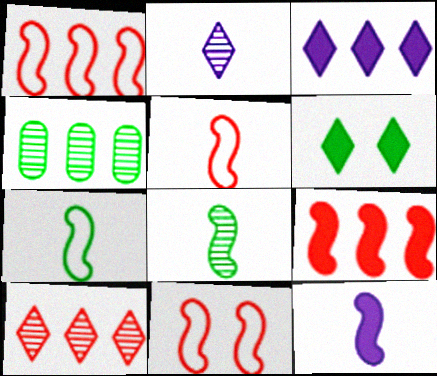[[1, 3, 4], 
[1, 5, 11], 
[4, 6, 7], 
[5, 8, 12]]